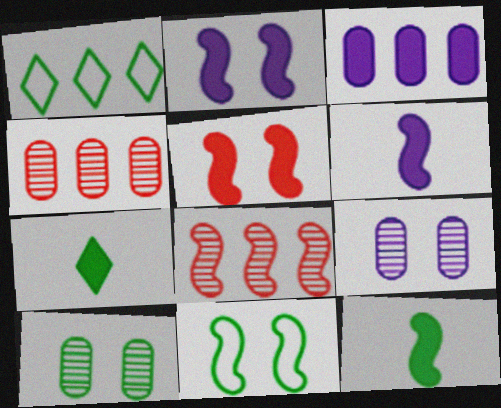[[1, 3, 8], 
[1, 10, 12], 
[3, 5, 7], 
[6, 8, 11]]